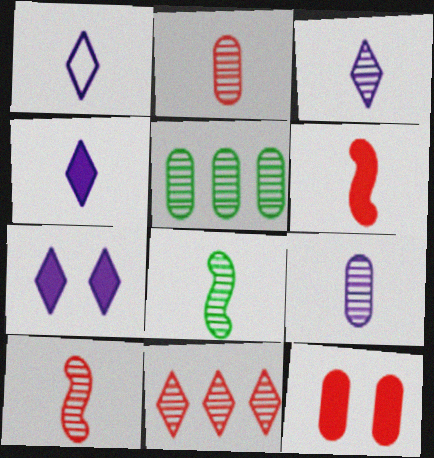[[1, 3, 4], 
[2, 3, 8]]